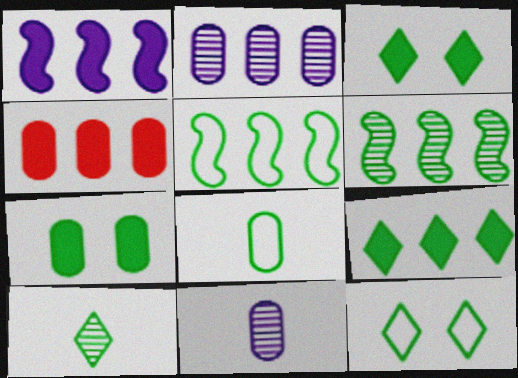[[1, 4, 9], 
[3, 6, 8], 
[5, 7, 10], 
[5, 8, 12], 
[9, 10, 12]]